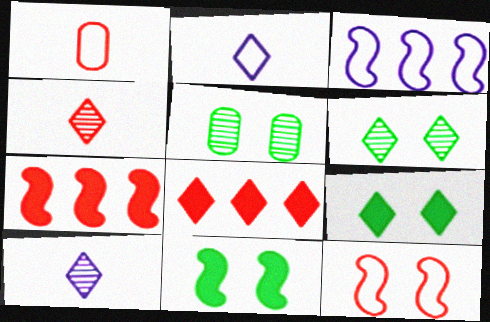[[2, 5, 7], 
[2, 6, 8]]